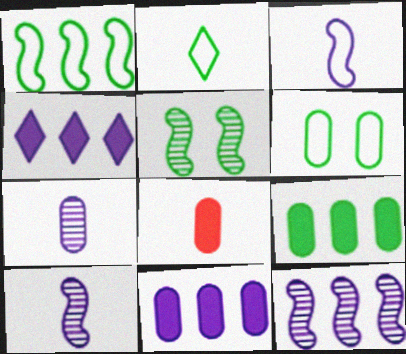[[1, 2, 6], 
[2, 5, 9], 
[2, 8, 10]]